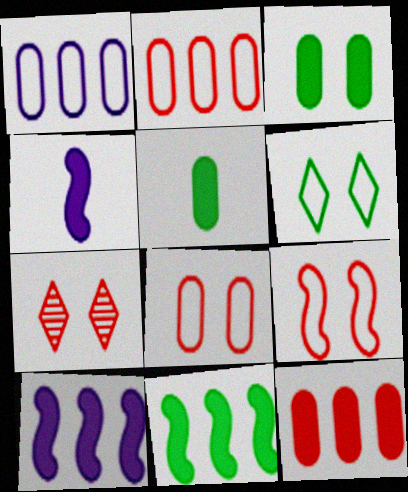[]